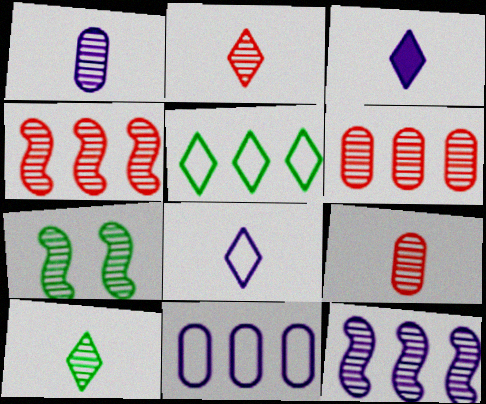[]